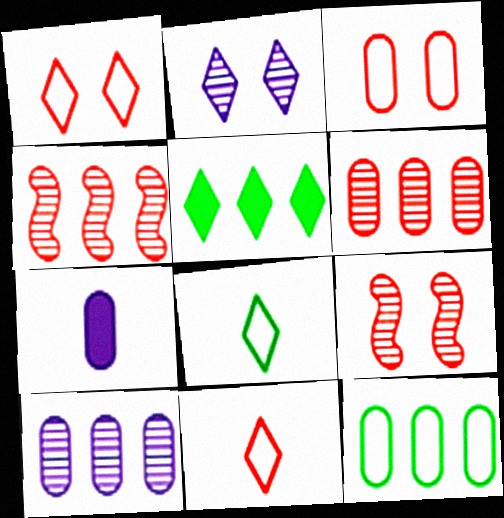[[2, 5, 11]]